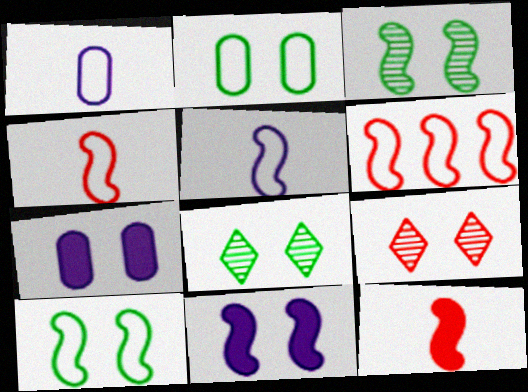[[2, 9, 11], 
[5, 6, 10], 
[7, 9, 10]]